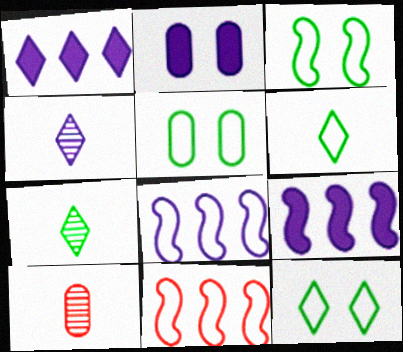[[1, 3, 10], 
[2, 4, 8], 
[2, 7, 11], 
[3, 5, 12], 
[9, 10, 12]]